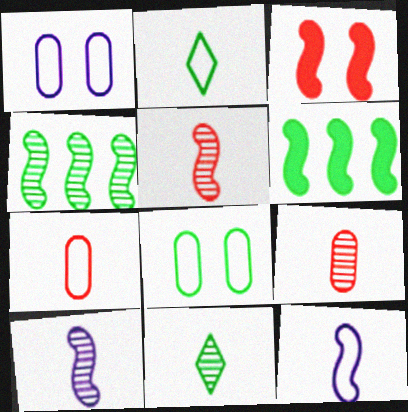[[2, 7, 12], 
[3, 4, 12], 
[6, 8, 11], 
[9, 10, 11]]